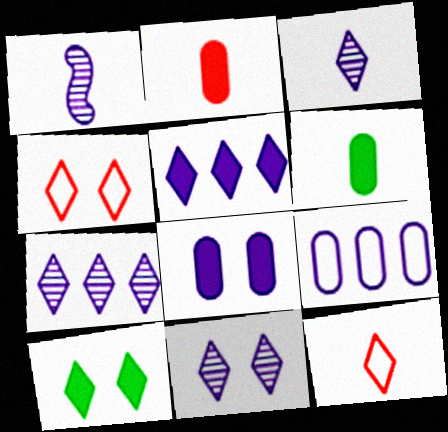[[1, 6, 12], 
[3, 7, 11], 
[4, 10, 11], 
[7, 10, 12]]